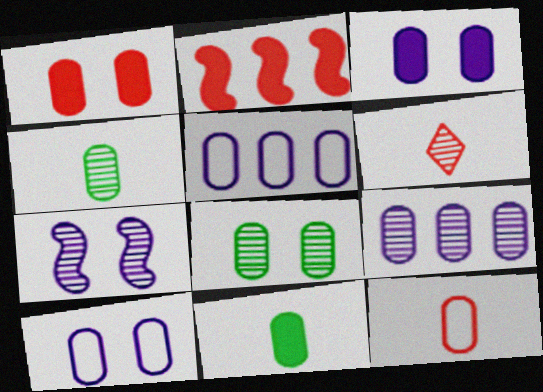[[1, 4, 5], 
[1, 8, 10]]